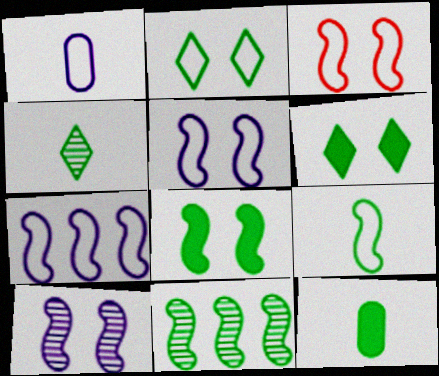[[2, 11, 12], 
[3, 7, 9], 
[3, 8, 10], 
[4, 9, 12], 
[8, 9, 11]]